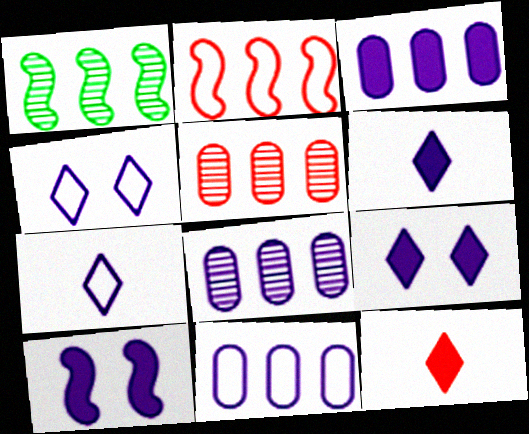[[3, 6, 10], 
[3, 8, 11], 
[7, 8, 10]]